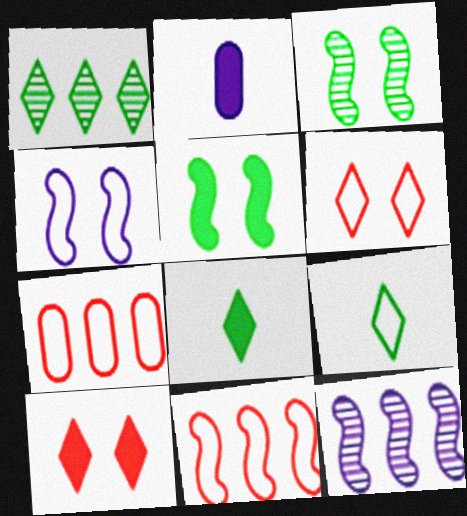[[4, 7, 9]]